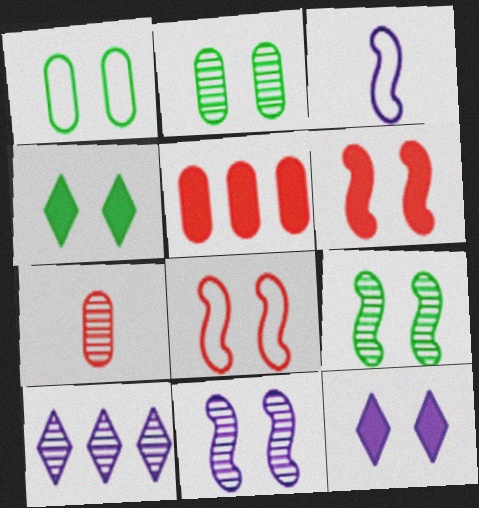[[1, 4, 9], 
[2, 8, 12], 
[7, 9, 10]]